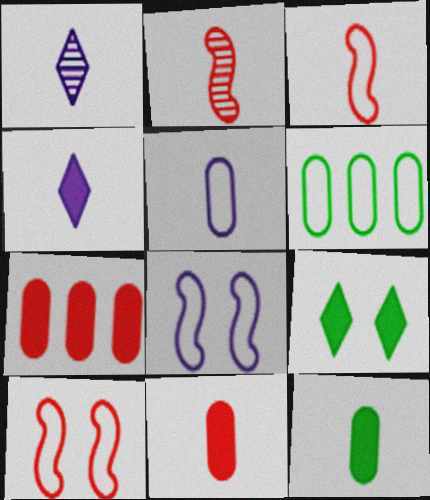[[1, 3, 12]]